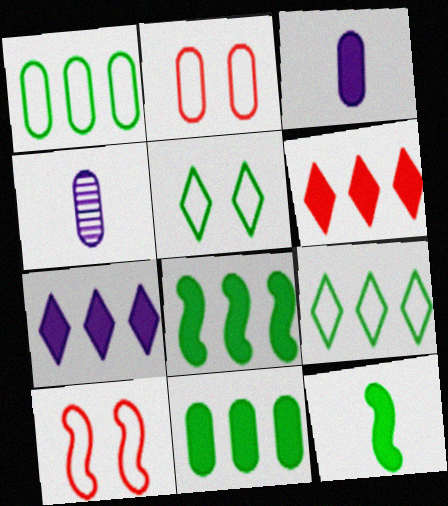[[2, 4, 11]]